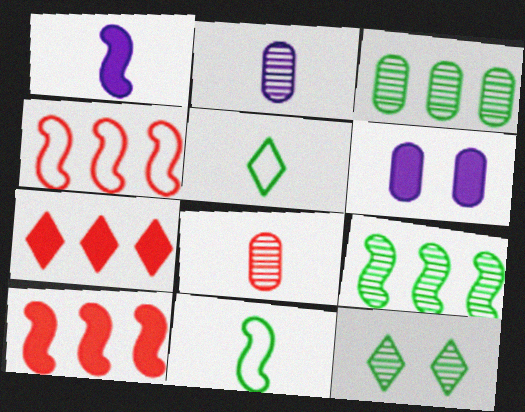[[1, 5, 8]]